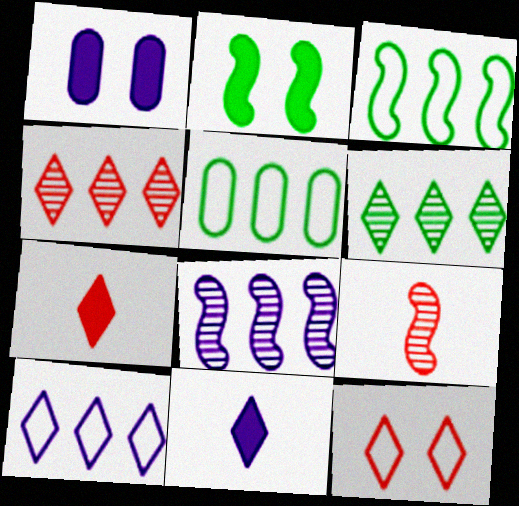[[4, 7, 12], 
[6, 11, 12]]